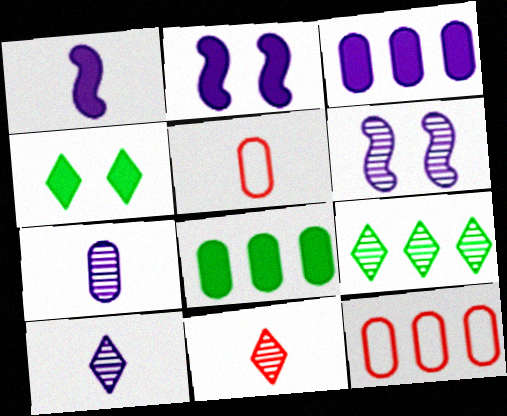[[2, 5, 9]]